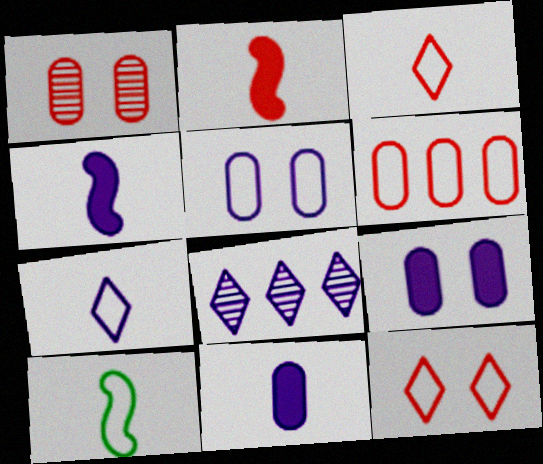[[4, 5, 8]]